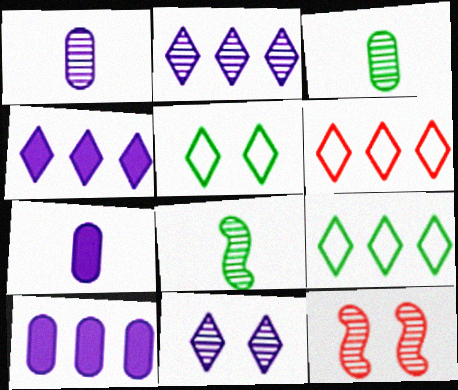[[2, 3, 12], 
[7, 9, 12]]